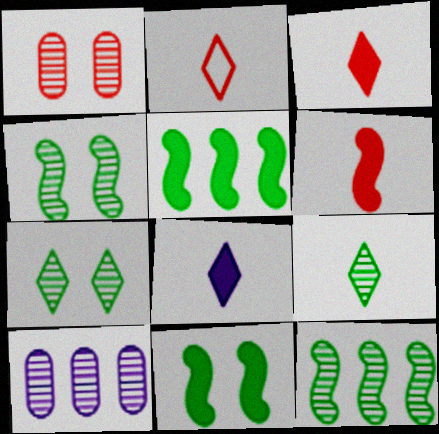[[2, 8, 9], 
[2, 10, 11]]